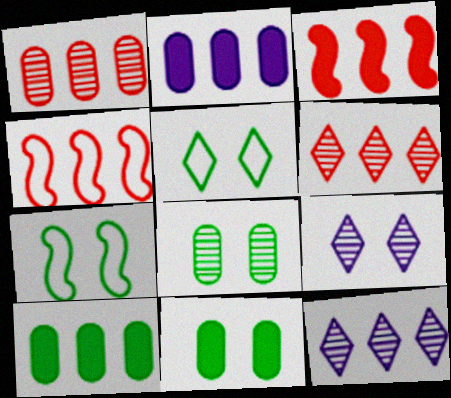[[4, 10, 12]]